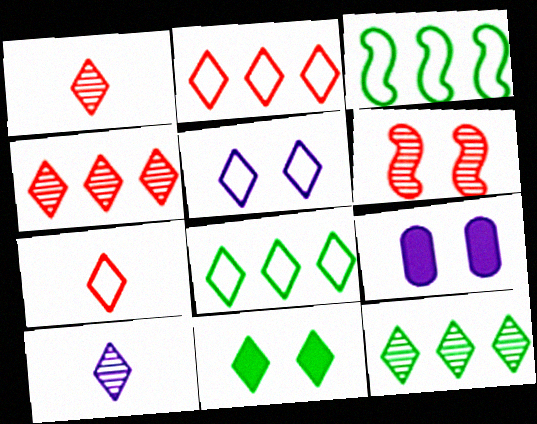[[1, 3, 9], 
[2, 10, 11], 
[5, 7, 8]]